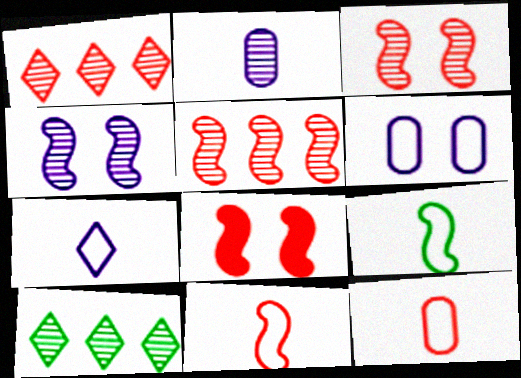[[1, 8, 12], 
[2, 3, 10], 
[5, 8, 11], 
[7, 9, 12]]